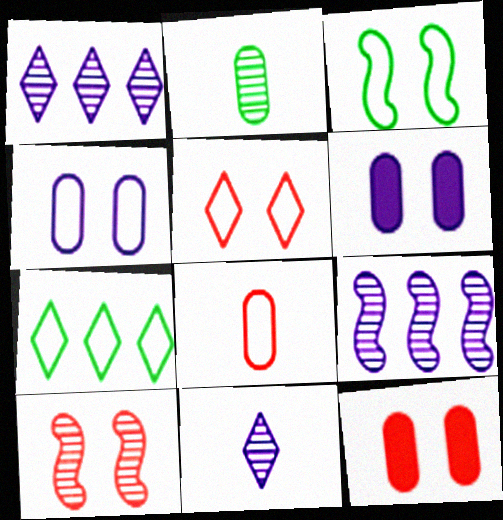[[1, 2, 10], 
[3, 4, 5], 
[5, 10, 12]]